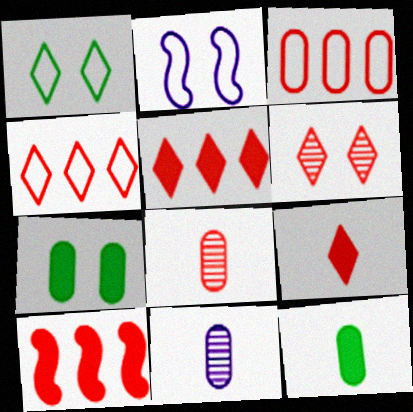[[1, 10, 11], 
[2, 6, 7], 
[3, 7, 11], 
[4, 6, 9]]